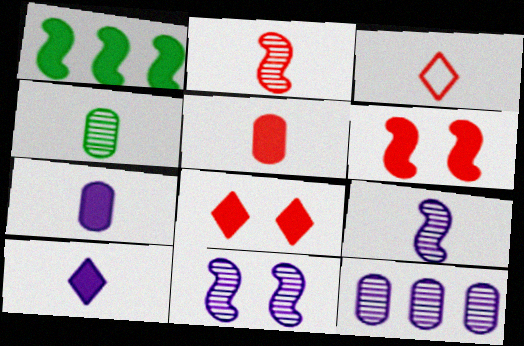[[1, 7, 8], 
[2, 3, 5]]